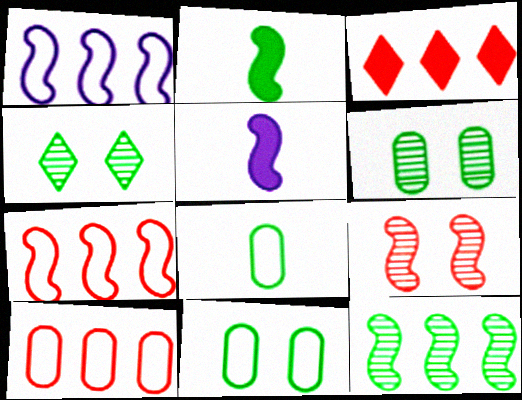[[1, 2, 9], 
[4, 5, 10]]